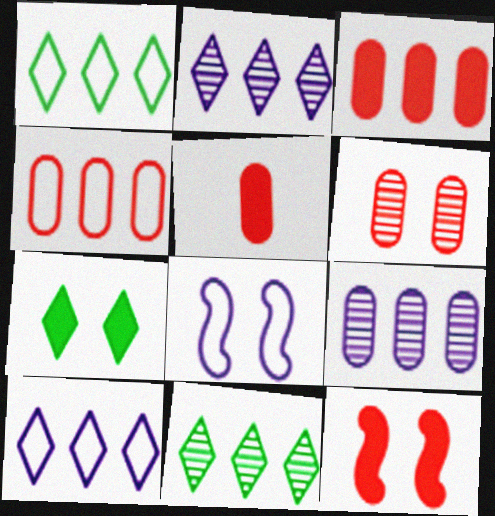[[4, 5, 6], 
[5, 8, 11], 
[6, 7, 8]]